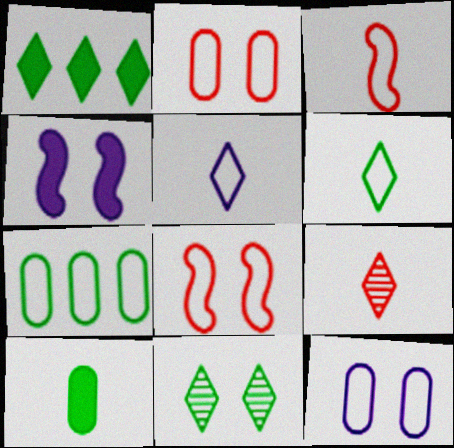[[1, 6, 11], 
[2, 4, 11], 
[4, 7, 9], 
[5, 7, 8]]